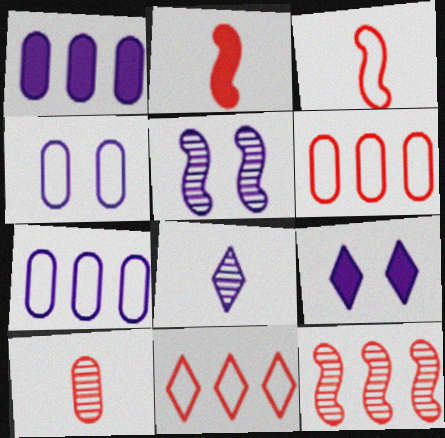[[4, 5, 9]]